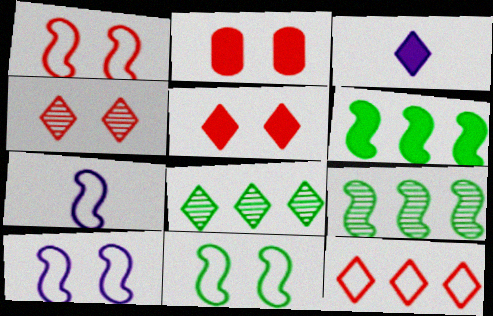[[1, 2, 4], 
[1, 10, 11], 
[2, 3, 6], 
[2, 7, 8]]